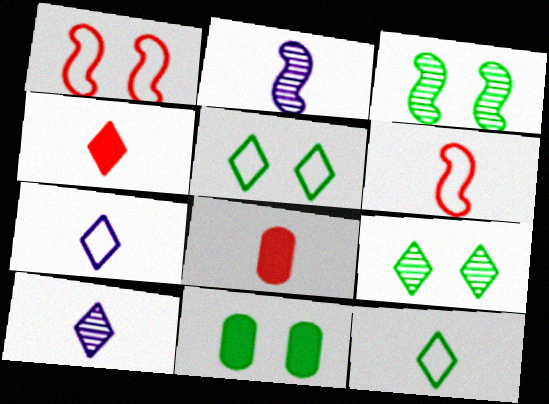[[2, 8, 12], 
[3, 5, 11], 
[4, 10, 12]]